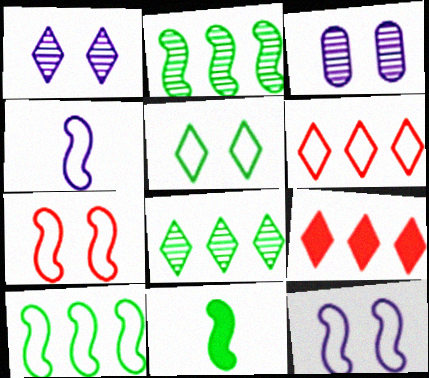[[3, 6, 11], 
[4, 7, 10]]